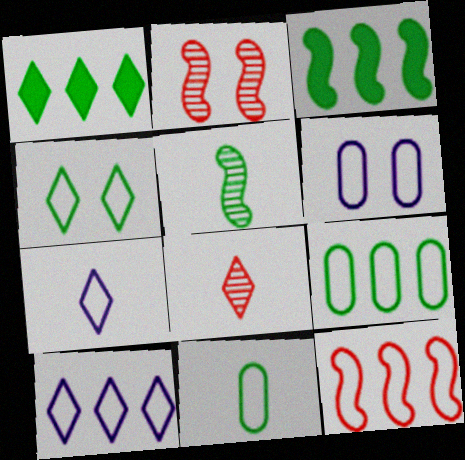[[3, 6, 8], 
[9, 10, 12]]